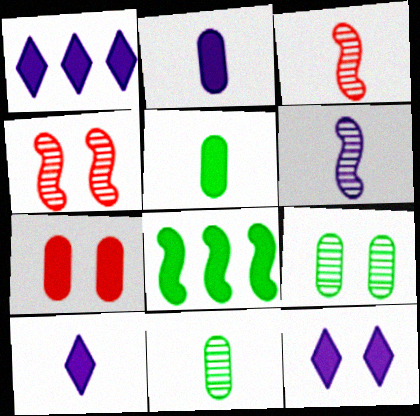[[1, 10, 12], 
[7, 8, 10]]